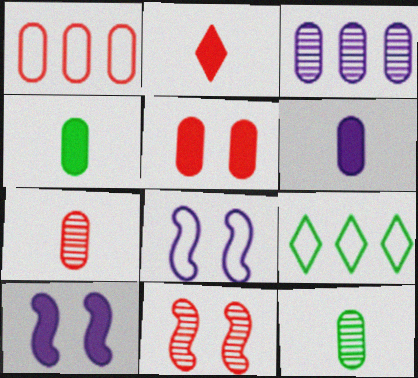[[1, 2, 11], 
[1, 5, 7], 
[6, 9, 11], 
[7, 9, 10]]